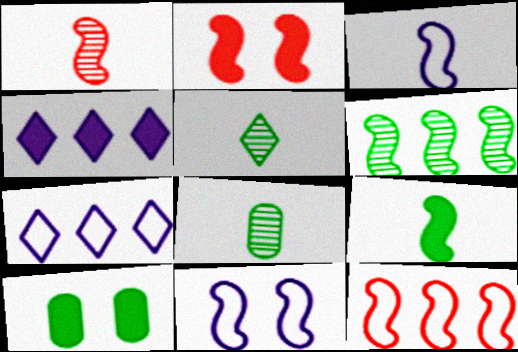[[1, 2, 12], 
[1, 3, 9], 
[1, 7, 10], 
[2, 3, 6], 
[2, 7, 8]]